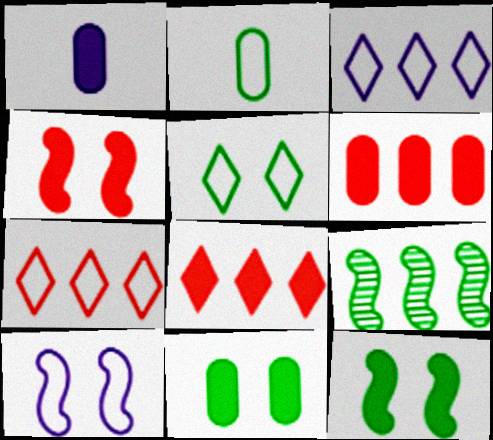[[1, 6, 11], 
[1, 8, 12], 
[2, 7, 10], 
[3, 6, 9]]